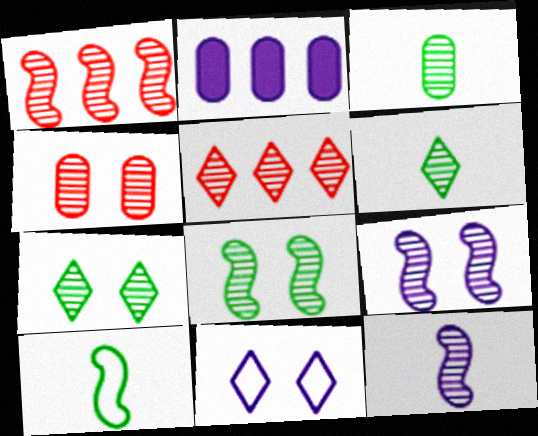[[1, 8, 12], 
[2, 11, 12], 
[3, 5, 9], 
[4, 7, 9]]